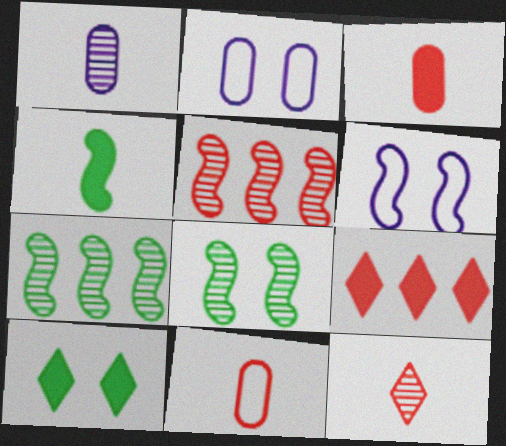[[4, 5, 6]]